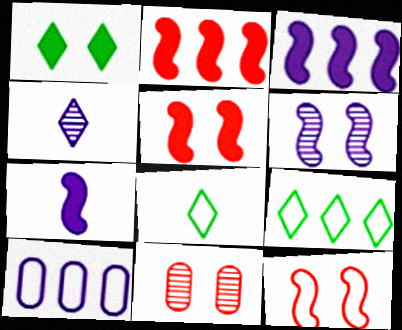[[3, 8, 11], 
[7, 9, 11], 
[8, 10, 12]]